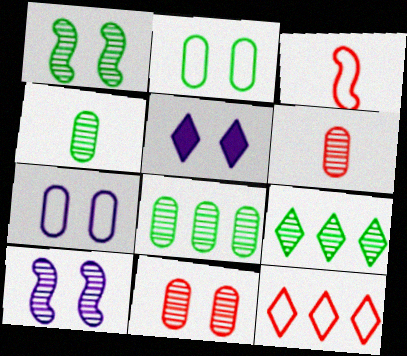[[1, 4, 9], 
[3, 5, 8], 
[5, 7, 10], 
[6, 9, 10]]